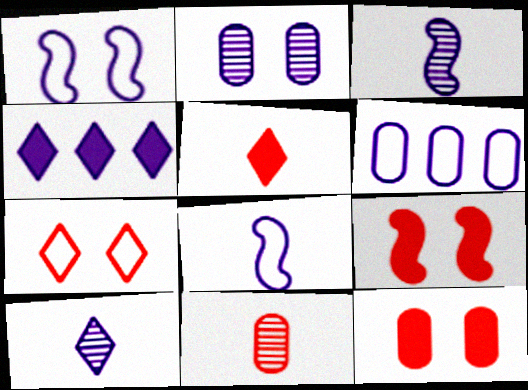[[2, 4, 8]]